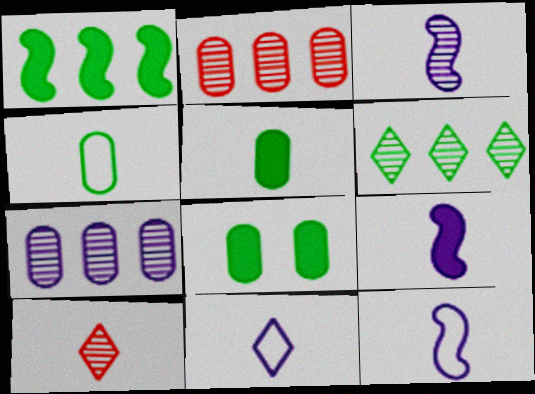[[3, 9, 12], 
[4, 9, 10], 
[5, 10, 12]]